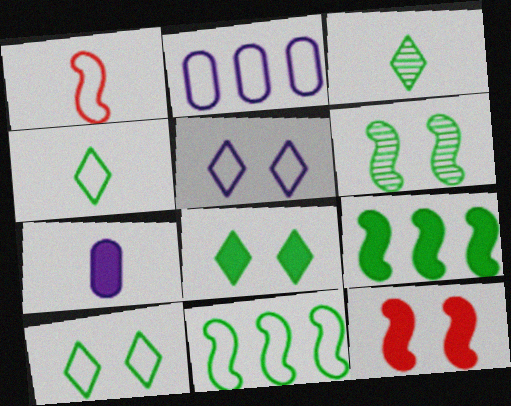[[1, 2, 10], 
[1, 3, 7], 
[2, 3, 12]]